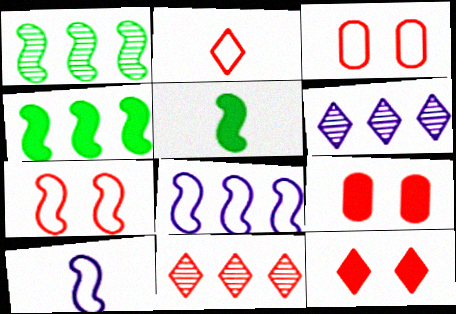[[2, 11, 12], 
[3, 5, 6]]